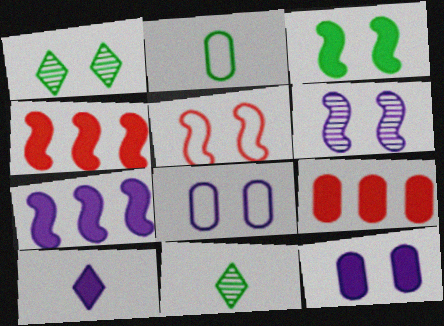[[1, 5, 12], 
[3, 5, 6], 
[3, 9, 10], 
[4, 8, 11], 
[7, 10, 12]]